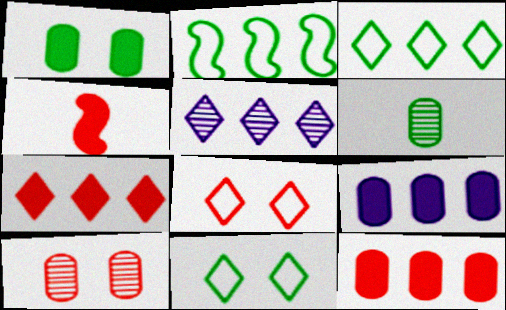[[2, 5, 12], 
[3, 5, 7]]